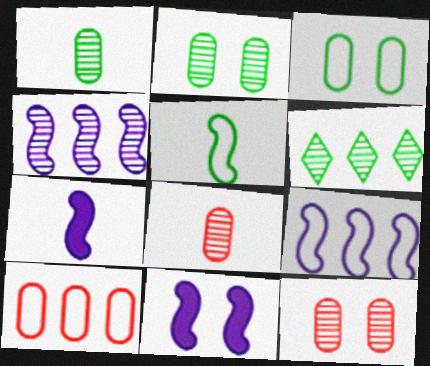[]